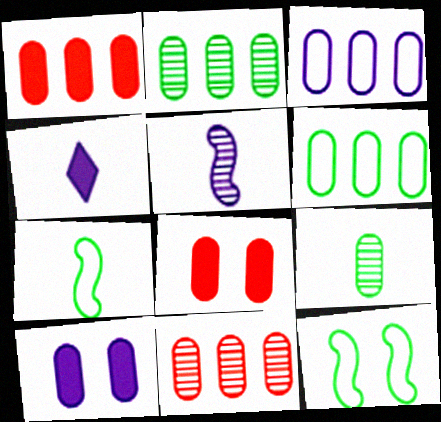[[1, 2, 3], 
[3, 8, 9], 
[4, 11, 12]]